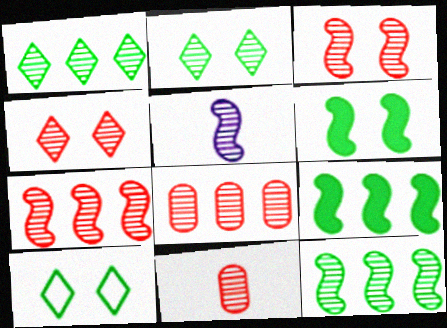[[2, 5, 8], 
[3, 5, 12], 
[4, 7, 11]]